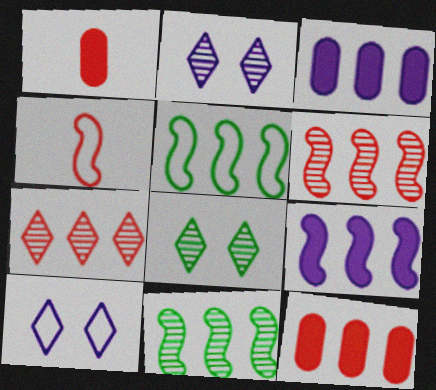[[1, 2, 5], 
[1, 10, 11], 
[3, 4, 8], 
[3, 5, 7], 
[5, 6, 9]]